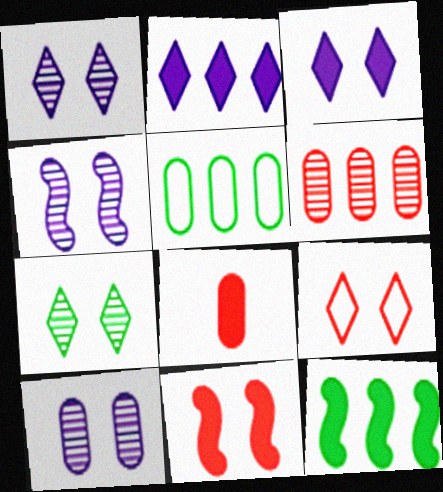[[1, 4, 10], 
[3, 7, 9], 
[3, 8, 12], 
[5, 8, 10]]